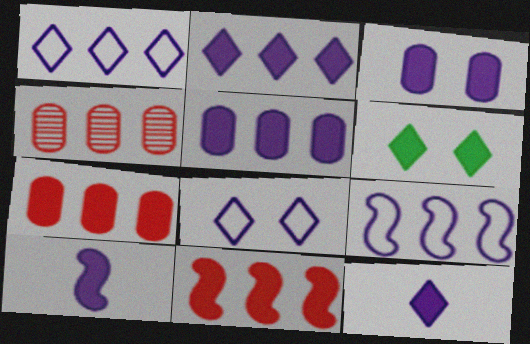[[2, 3, 10], 
[6, 7, 10]]